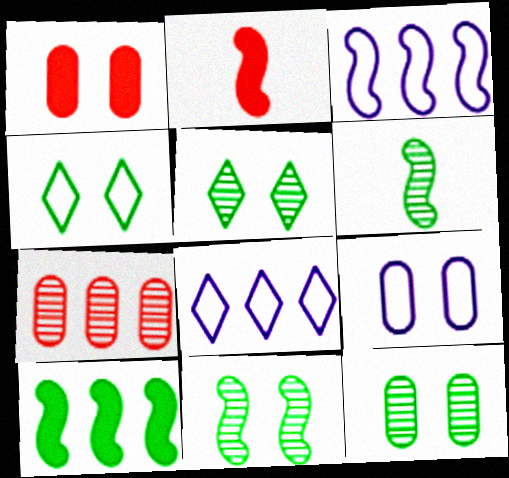[[1, 6, 8], 
[1, 9, 12], 
[2, 3, 11], 
[2, 8, 12], 
[5, 11, 12], 
[7, 8, 10]]